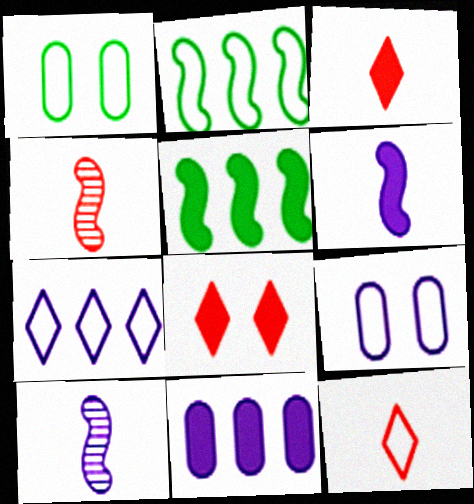[[2, 9, 12]]